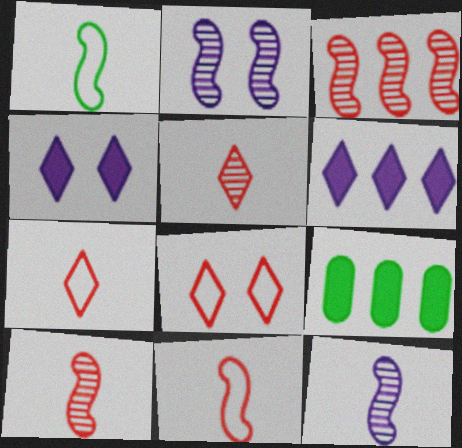[[2, 7, 9], 
[8, 9, 12]]